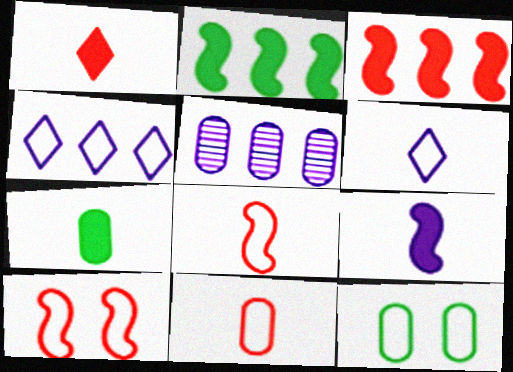[[1, 7, 9], 
[4, 8, 12]]